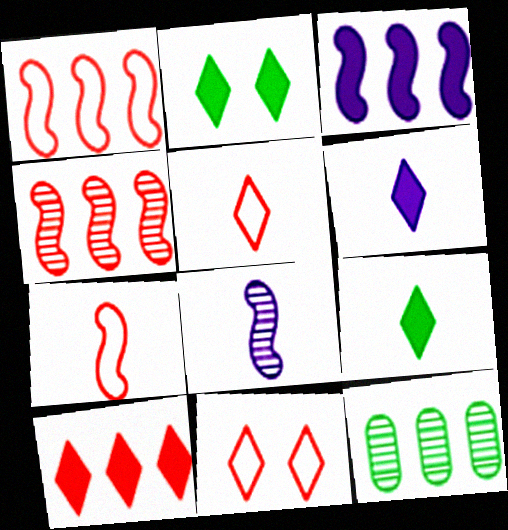[[2, 6, 10]]